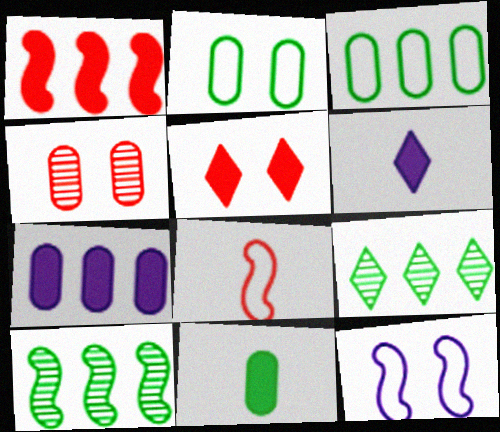[]